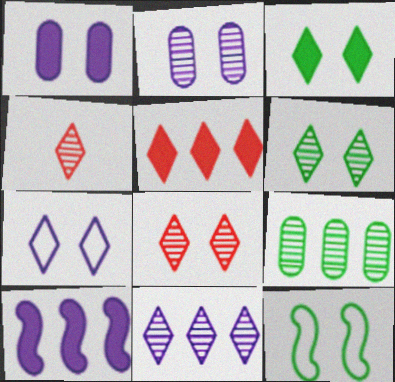[[1, 8, 12], 
[3, 7, 8], 
[4, 6, 11]]